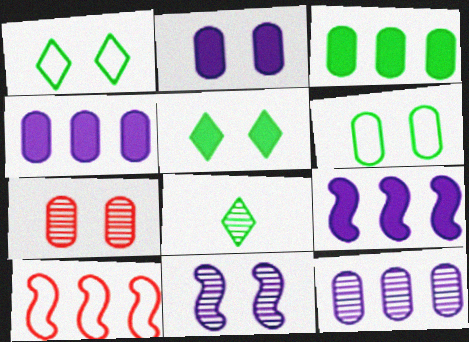[[2, 6, 7], 
[2, 8, 10]]